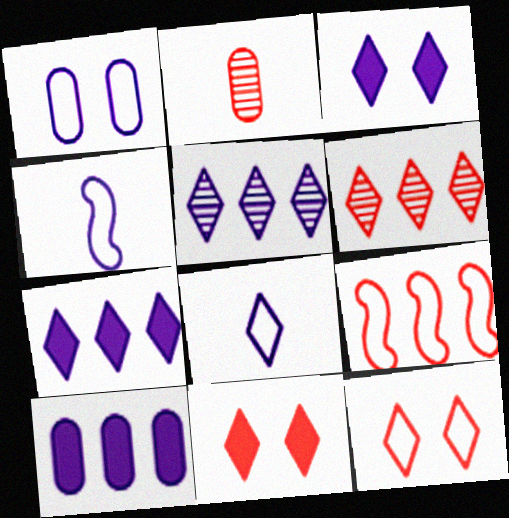[[2, 9, 11], 
[3, 5, 8]]